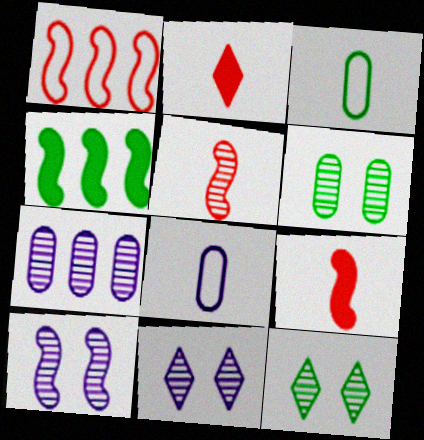[[3, 4, 12], 
[5, 7, 12]]